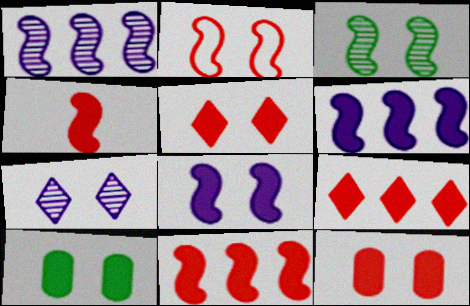[[2, 3, 8], 
[2, 7, 10], 
[4, 9, 12], 
[5, 8, 10]]